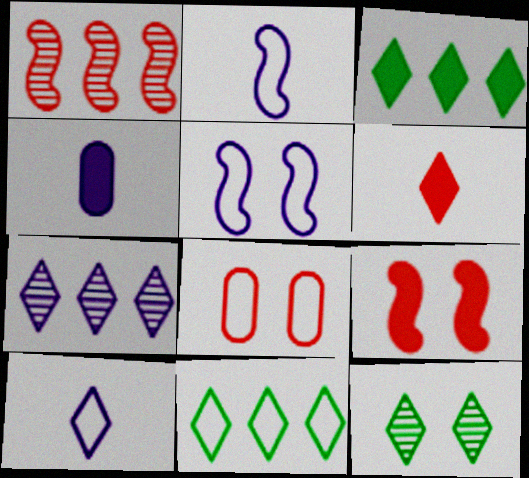[[1, 6, 8], 
[2, 8, 11], 
[3, 4, 9], 
[4, 5, 7]]